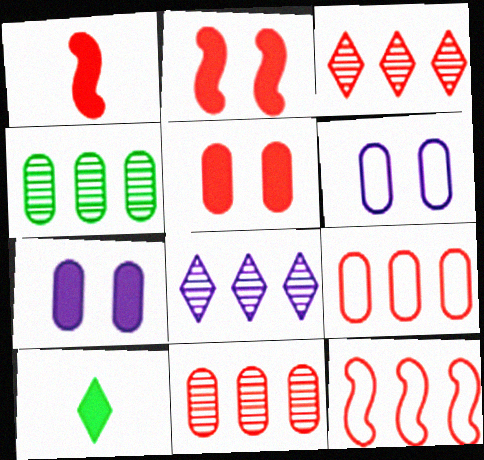[]